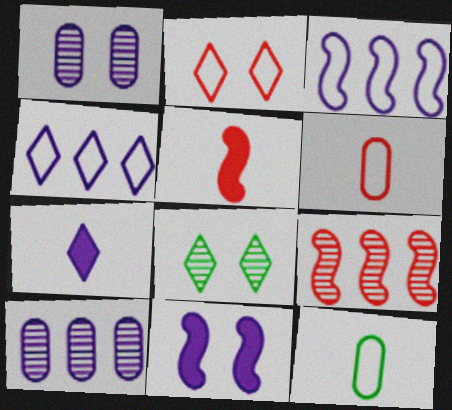[[1, 3, 7], 
[2, 3, 12]]